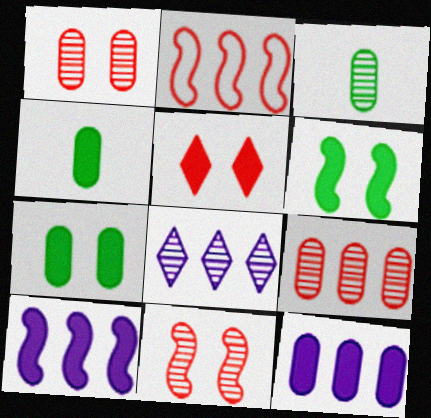[[3, 8, 11], 
[4, 5, 10]]